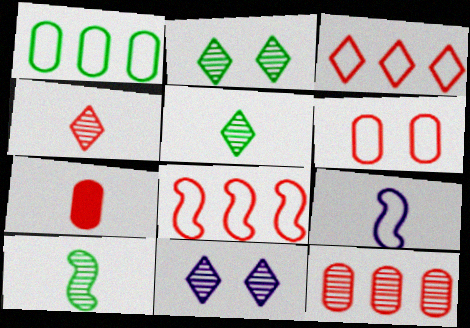[[5, 7, 9], 
[6, 7, 12], 
[10, 11, 12]]